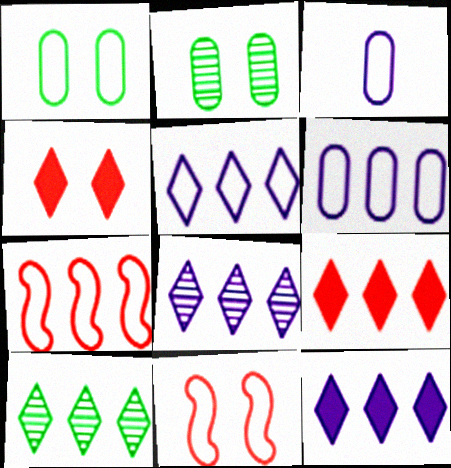[[5, 8, 12], 
[5, 9, 10]]